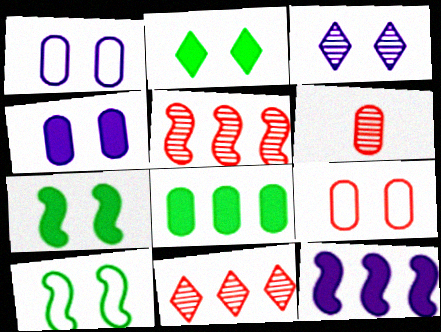[[1, 6, 8], 
[3, 7, 9]]